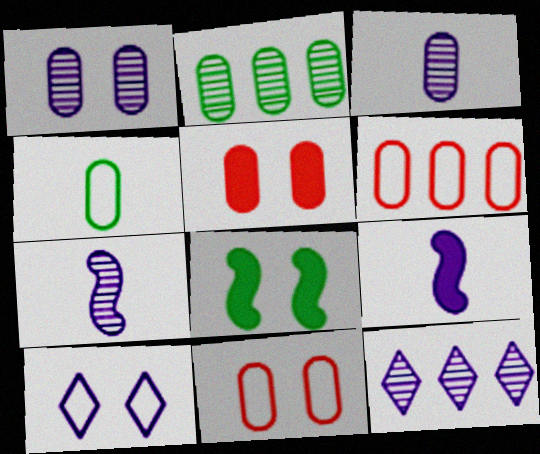[[1, 7, 12]]